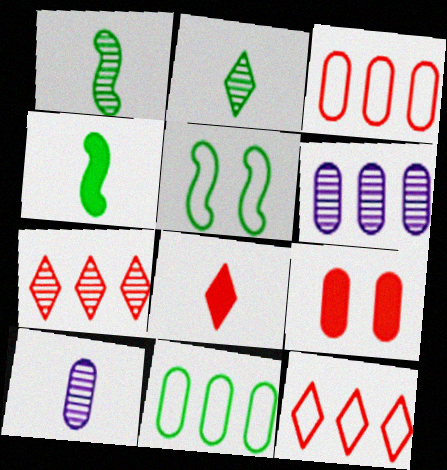[[5, 6, 8], 
[9, 10, 11]]